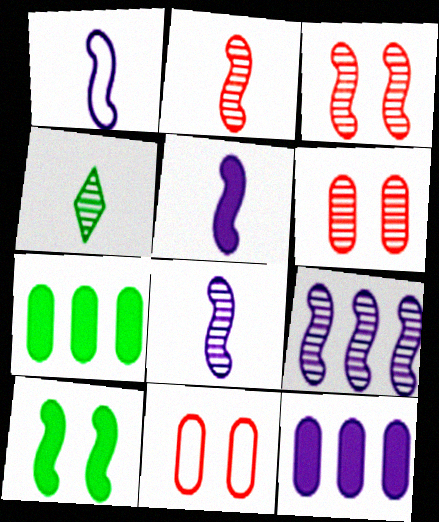[[1, 5, 8], 
[4, 6, 9]]